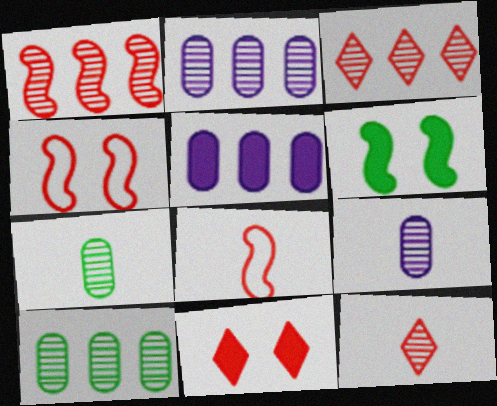[]